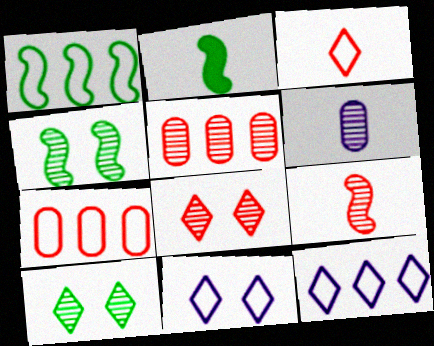[[1, 2, 4], 
[1, 7, 12], 
[2, 3, 6], 
[2, 5, 11], 
[5, 8, 9]]